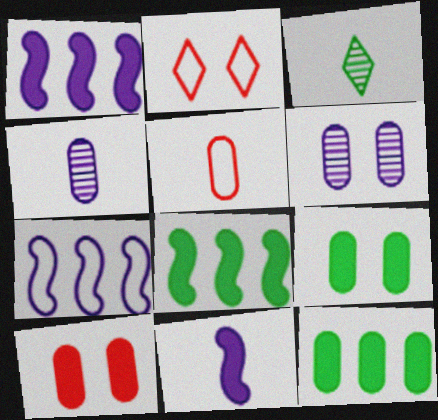[[2, 4, 8], 
[3, 5, 11], 
[3, 7, 10], 
[5, 6, 12]]